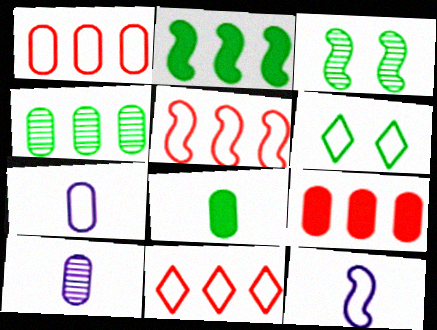[[1, 5, 11], 
[1, 6, 12], 
[5, 6, 7]]